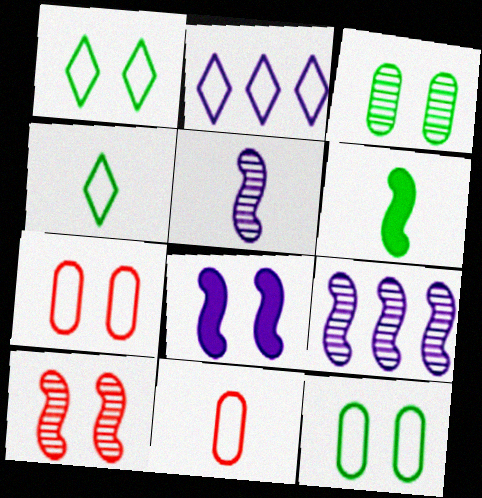[]